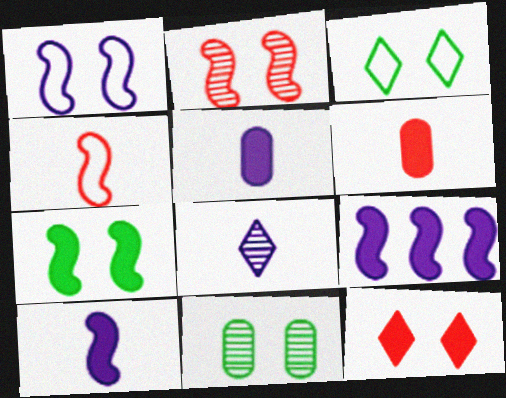[[1, 2, 7], 
[1, 11, 12], 
[3, 7, 11]]